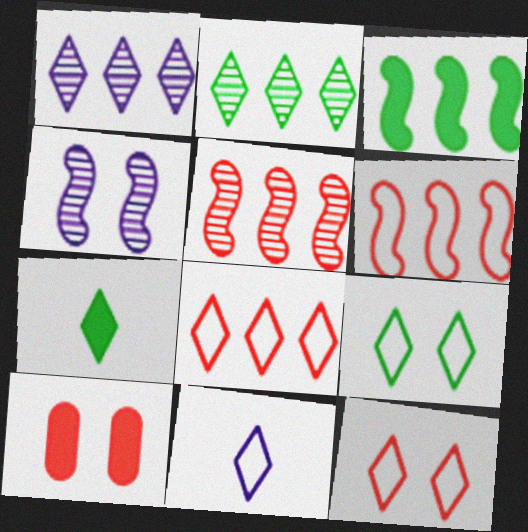[[1, 7, 12], 
[2, 7, 9], 
[4, 9, 10], 
[8, 9, 11]]